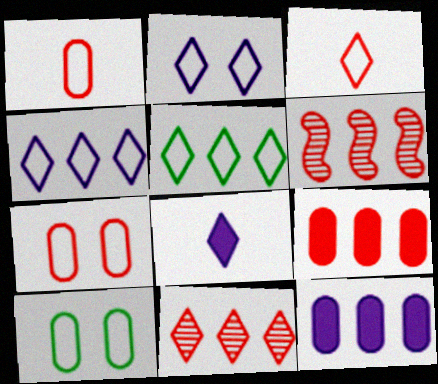[[2, 3, 5], 
[5, 6, 12], 
[6, 8, 10]]